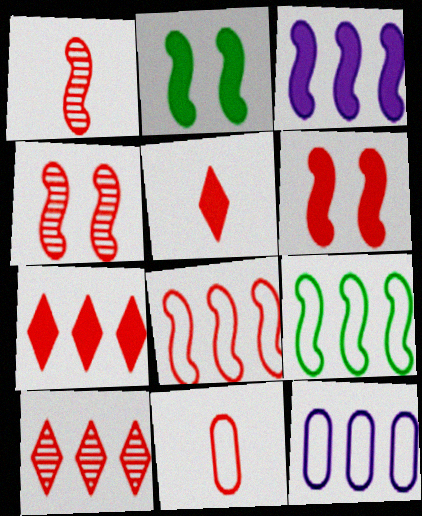[[1, 5, 11], 
[1, 6, 8], 
[4, 7, 11], 
[6, 10, 11]]